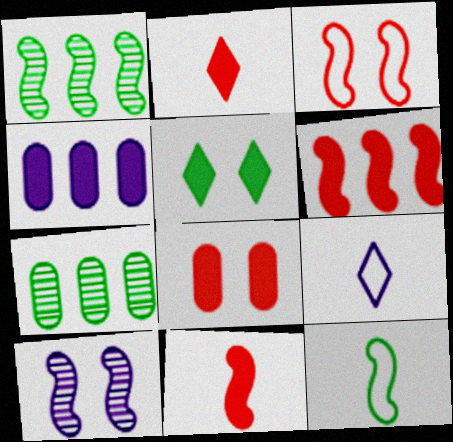[[1, 8, 9], 
[2, 6, 8], 
[4, 5, 11], 
[4, 9, 10], 
[5, 7, 12], 
[6, 10, 12]]